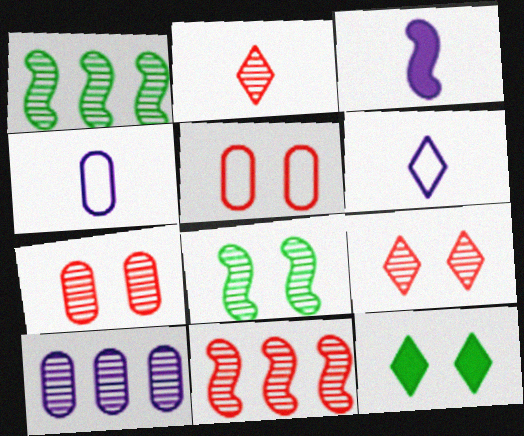[[2, 7, 11], 
[2, 8, 10], 
[4, 11, 12]]